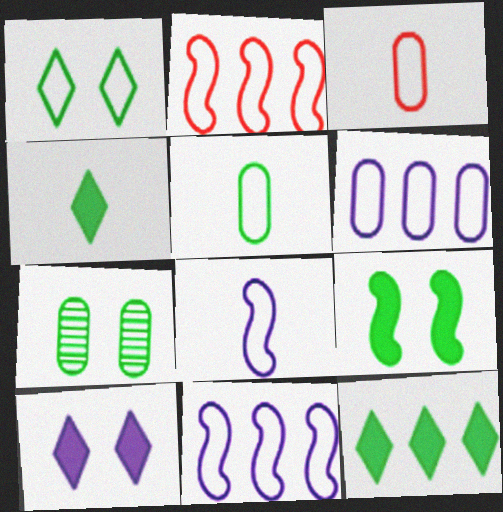[[1, 3, 11], 
[1, 7, 9]]